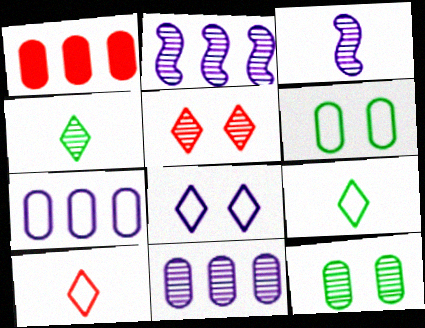[]